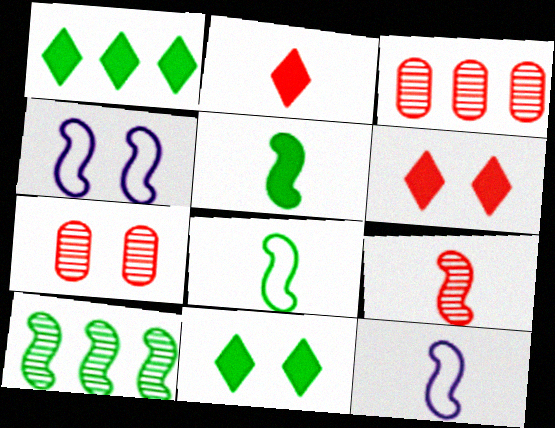[[1, 7, 12], 
[3, 11, 12], 
[4, 7, 11], 
[5, 9, 12]]